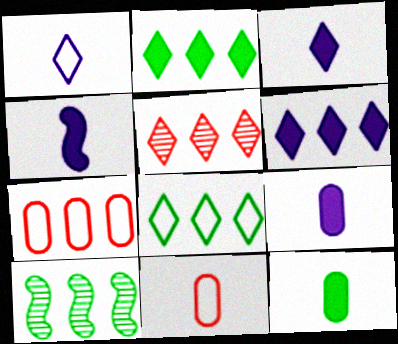[[3, 4, 9], 
[5, 6, 8], 
[6, 7, 10]]